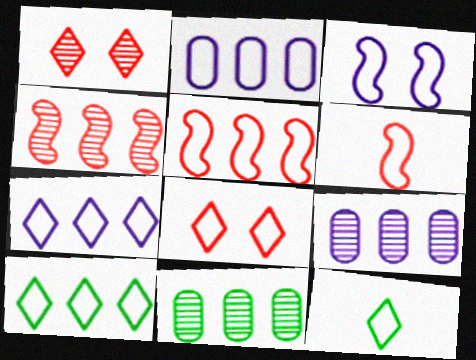[[2, 5, 10], 
[7, 8, 12]]